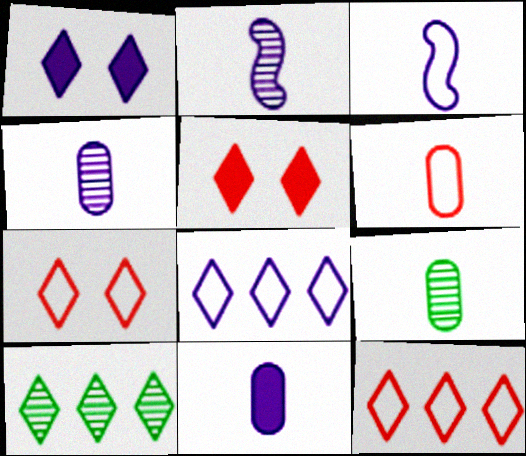[[6, 9, 11]]